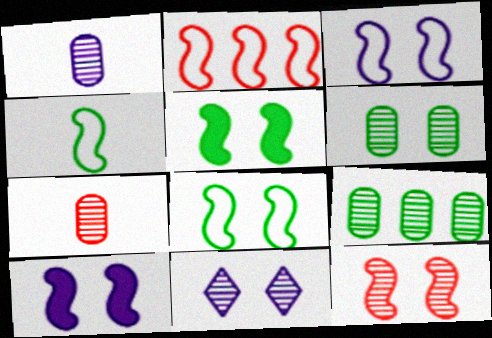[[2, 3, 4], 
[3, 5, 12], 
[6, 11, 12], 
[8, 10, 12]]